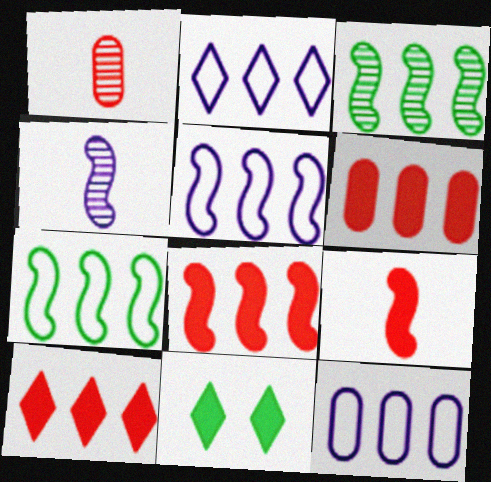[[1, 5, 11], 
[2, 3, 6], 
[2, 5, 12], 
[3, 5, 8], 
[3, 10, 12], 
[6, 8, 10]]